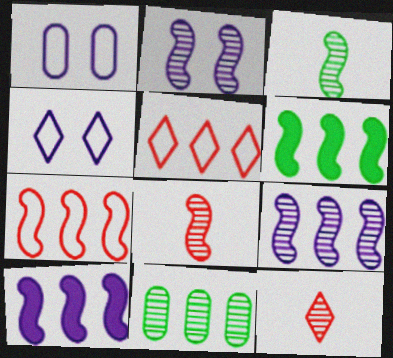[[1, 6, 12], 
[2, 11, 12], 
[5, 10, 11], 
[6, 7, 9]]